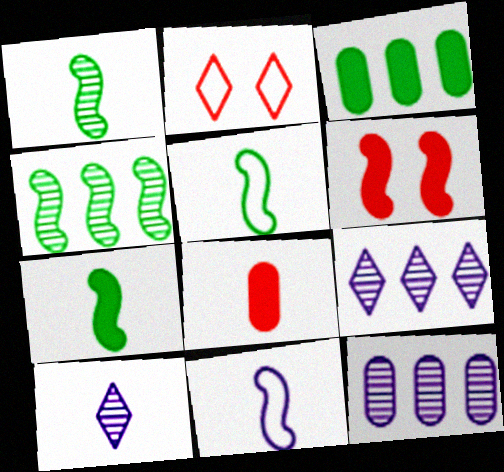[[1, 5, 7], 
[2, 7, 12], 
[4, 6, 11], 
[5, 8, 10]]